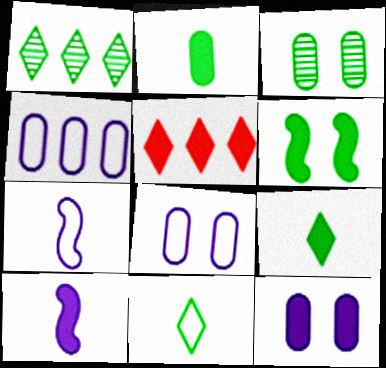[[3, 5, 7]]